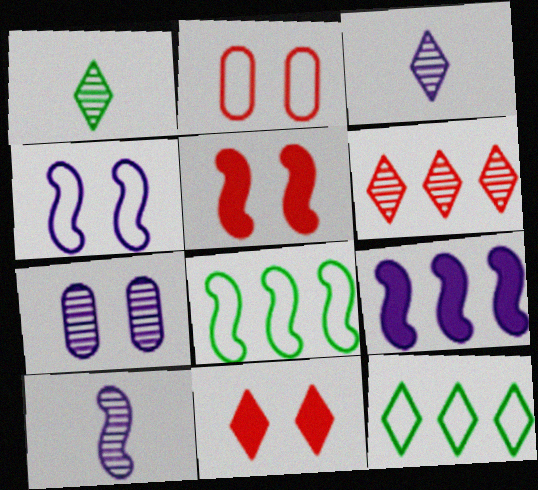[[1, 2, 9], 
[3, 11, 12], 
[4, 9, 10], 
[5, 8, 10]]